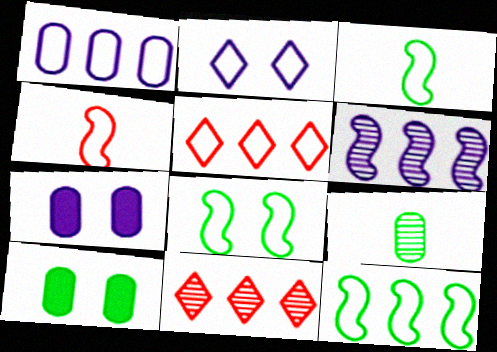[[1, 5, 12], 
[3, 7, 11], 
[3, 8, 12]]